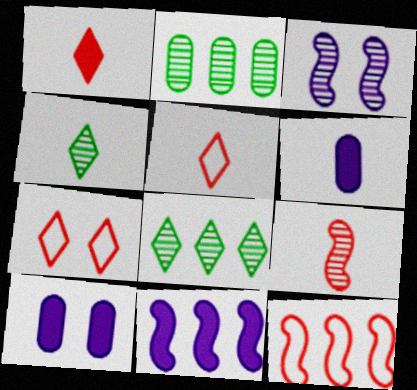[[4, 10, 12]]